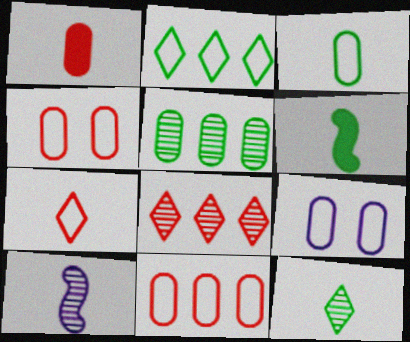[[1, 5, 9], 
[3, 6, 12], 
[3, 9, 11], 
[6, 8, 9]]